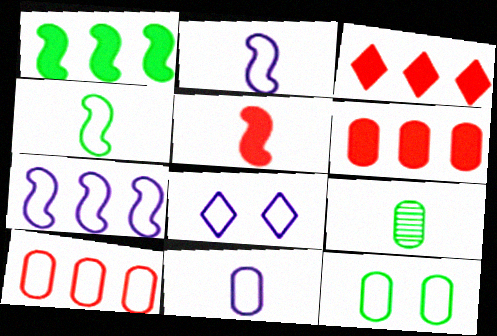[[4, 8, 10], 
[7, 8, 11], 
[10, 11, 12]]